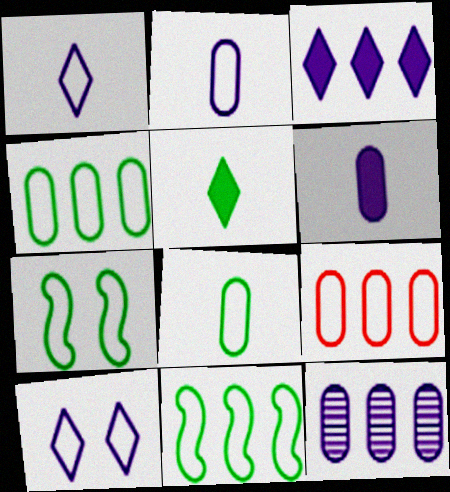[[1, 7, 9]]